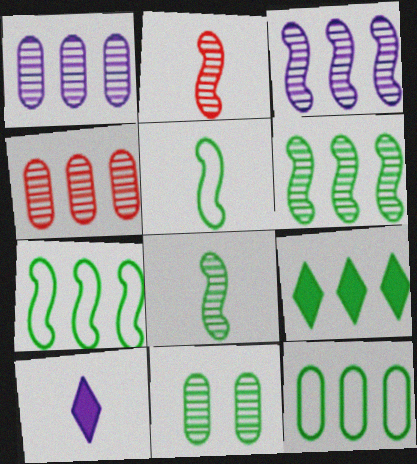[[5, 9, 11], 
[6, 9, 12]]